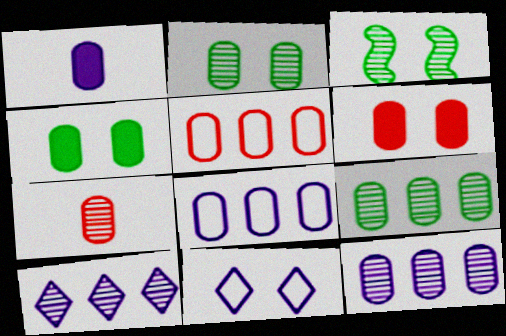[[1, 2, 5], 
[2, 7, 12], 
[3, 6, 11], 
[3, 7, 10], 
[4, 7, 8], 
[5, 6, 7]]